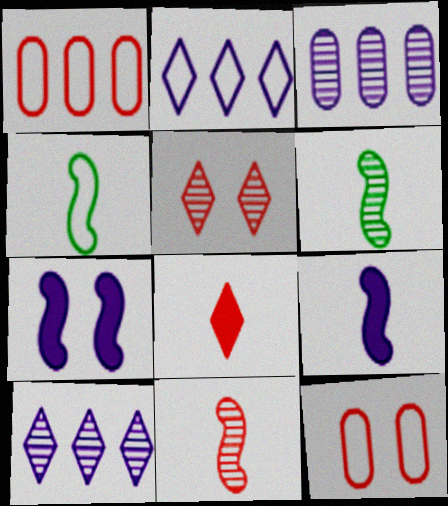[[2, 4, 12], 
[3, 5, 6], 
[4, 9, 11]]